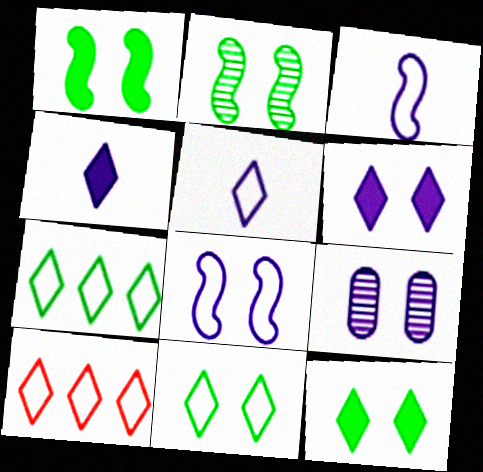[[5, 10, 11], 
[6, 8, 9]]